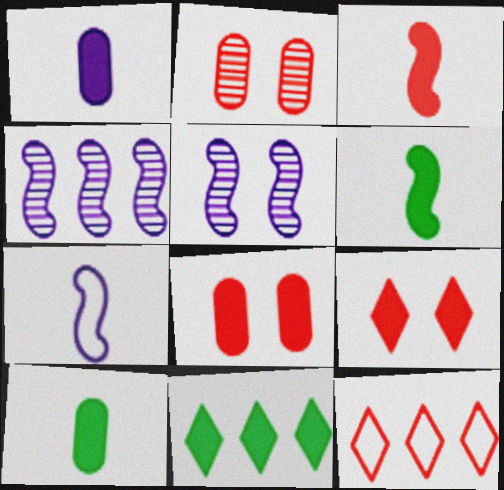[[2, 3, 12], 
[2, 7, 11], 
[5, 10, 12]]